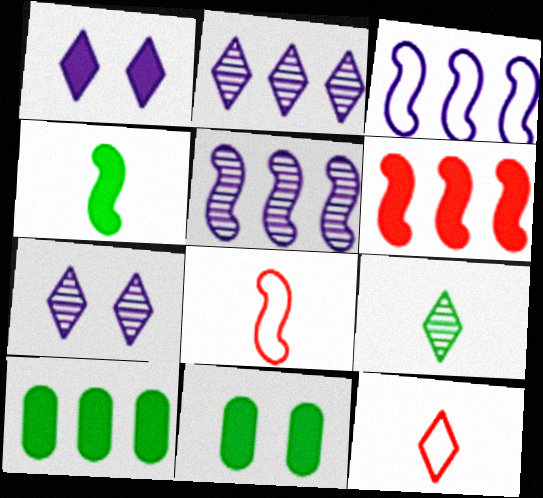[[2, 8, 11], 
[5, 11, 12], 
[7, 8, 10]]